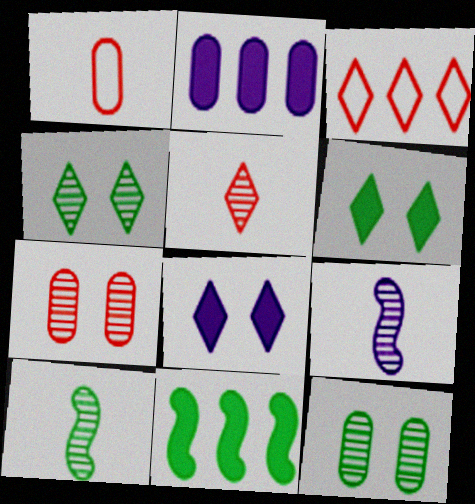[[1, 2, 12]]